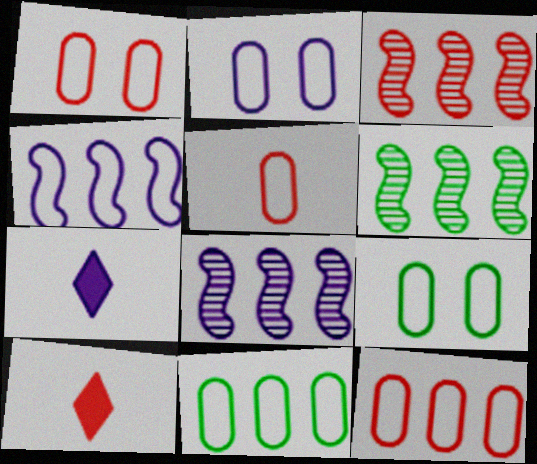[[1, 2, 9], 
[1, 3, 10], 
[1, 5, 12], 
[1, 6, 7], 
[2, 5, 11], 
[2, 6, 10], 
[2, 7, 8], 
[3, 6, 8], 
[3, 7, 9], 
[8, 9, 10]]